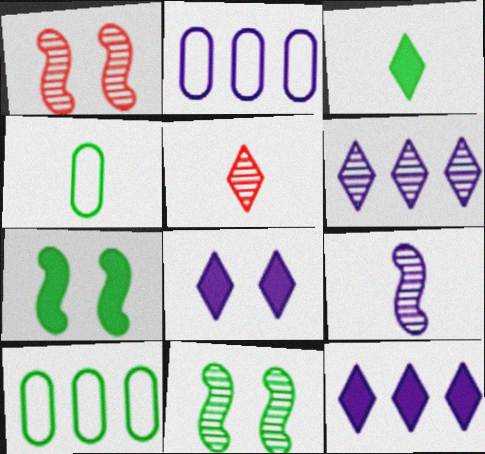[[1, 2, 3], 
[1, 4, 12], 
[2, 5, 7], 
[2, 8, 9], 
[3, 10, 11]]